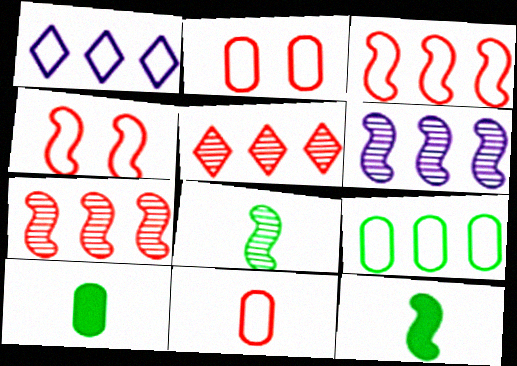[[1, 3, 9], 
[4, 6, 12]]